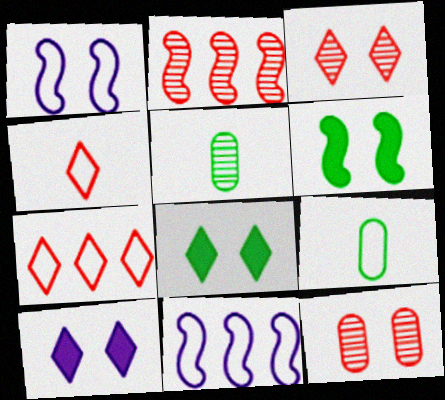[[1, 7, 9], 
[1, 8, 12], 
[2, 9, 10]]